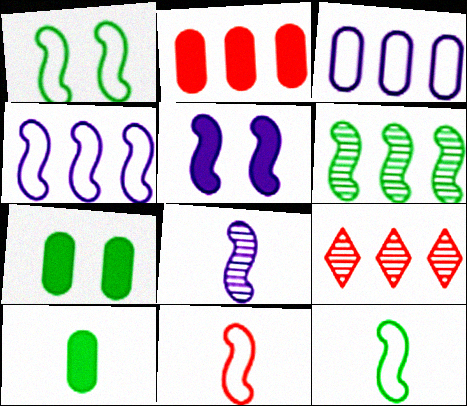[[1, 4, 11], 
[4, 5, 8], 
[5, 6, 11]]